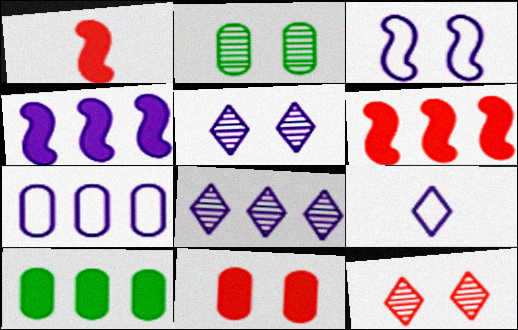[[2, 6, 9], 
[3, 7, 9], 
[4, 7, 8]]